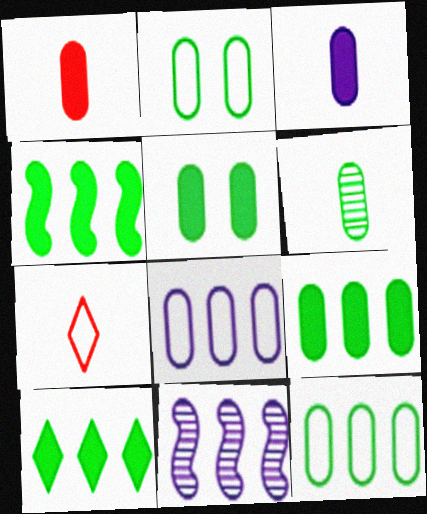[[2, 6, 9], 
[4, 9, 10], 
[5, 6, 12], 
[5, 7, 11]]